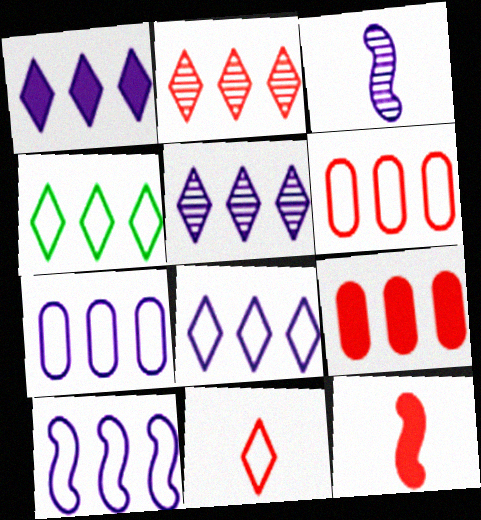[[1, 2, 4], 
[1, 5, 8], 
[4, 6, 10], 
[7, 8, 10]]